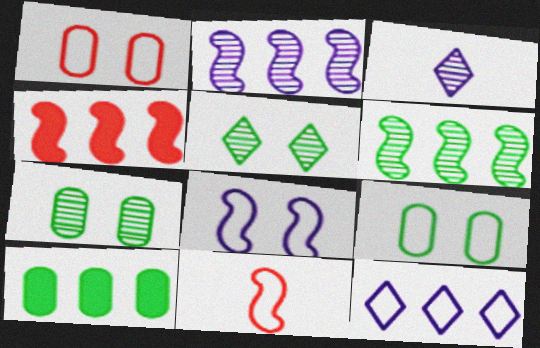[[3, 4, 9], 
[9, 11, 12]]